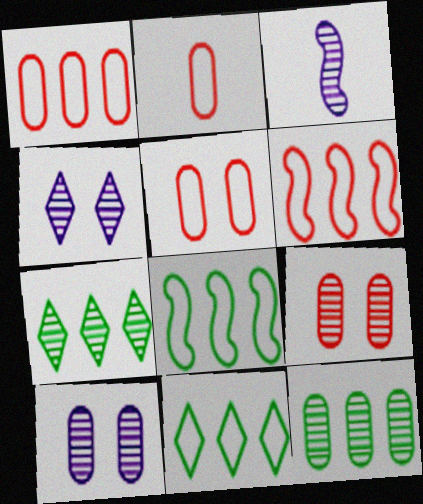[[1, 2, 5], 
[3, 7, 9]]